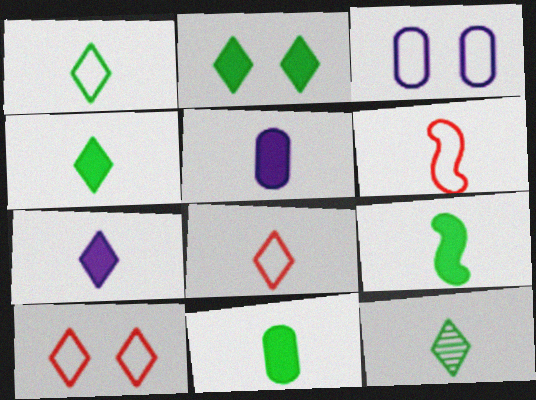[[1, 4, 12], 
[4, 9, 11], 
[5, 6, 12], 
[7, 8, 12]]